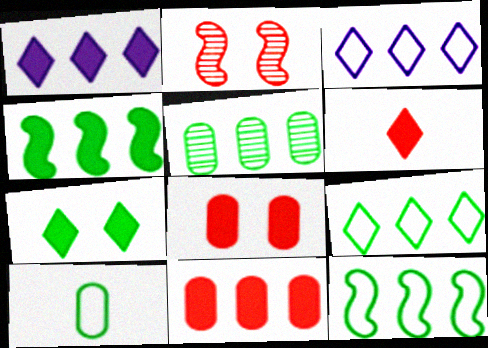[[1, 2, 10], 
[1, 4, 11], 
[1, 6, 7], 
[4, 5, 9]]